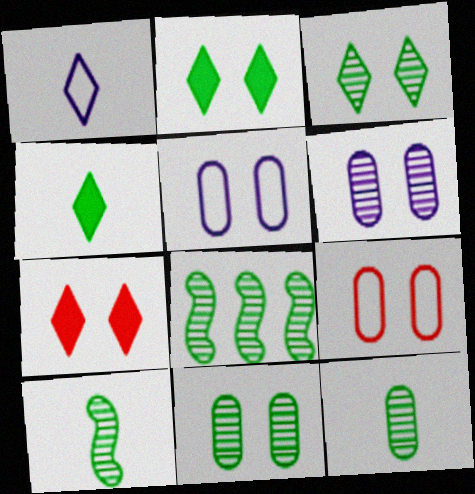[[3, 8, 12]]